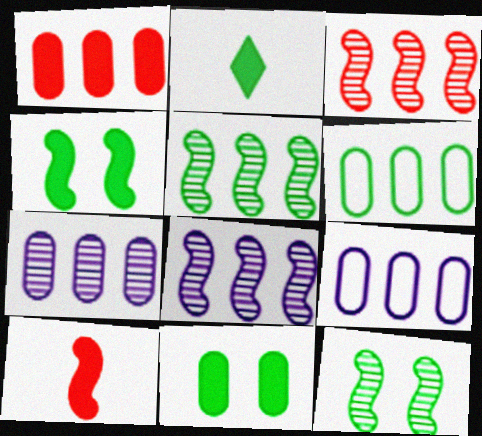[[1, 6, 7], 
[2, 6, 12], 
[3, 5, 8]]